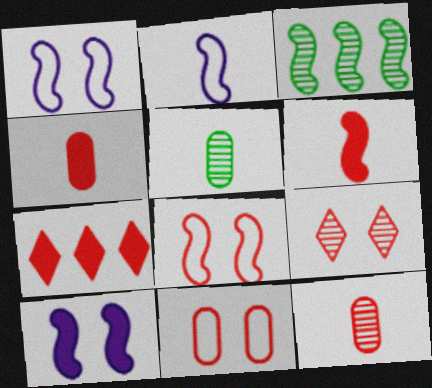[[1, 3, 6], 
[1, 5, 7], 
[7, 8, 12]]